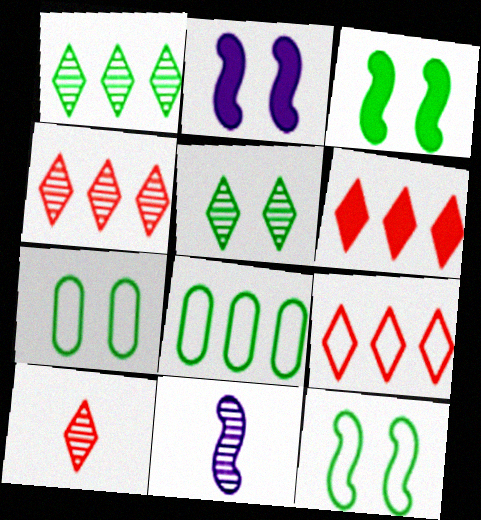[[2, 8, 10], 
[3, 5, 7], 
[4, 6, 9], 
[6, 7, 11]]